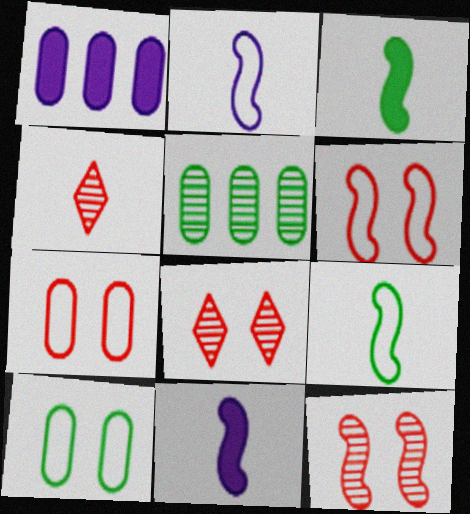[[1, 8, 9]]